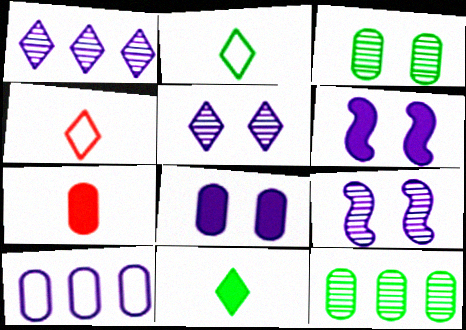[[3, 7, 10], 
[4, 6, 12]]